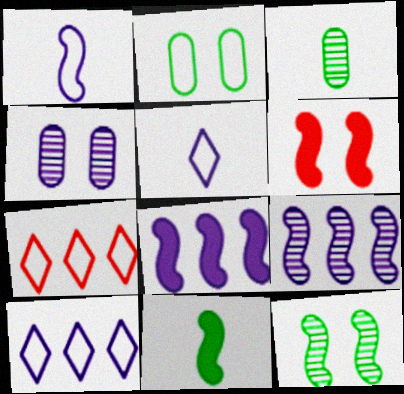[[1, 2, 7], 
[3, 6, 10], 
[4, 5, 8], 
[4, 7, 11], 
[6, 8, 11]]